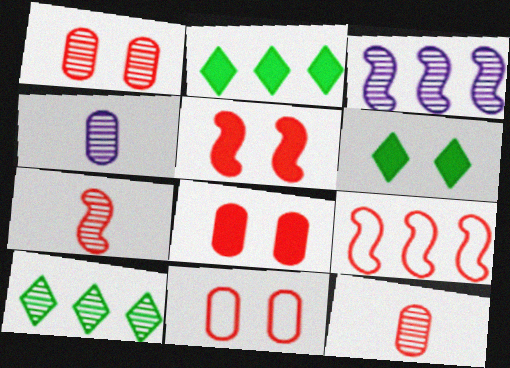[[1, 8, 11], 
[4, 6, 9], 
[5, 7, 9]]